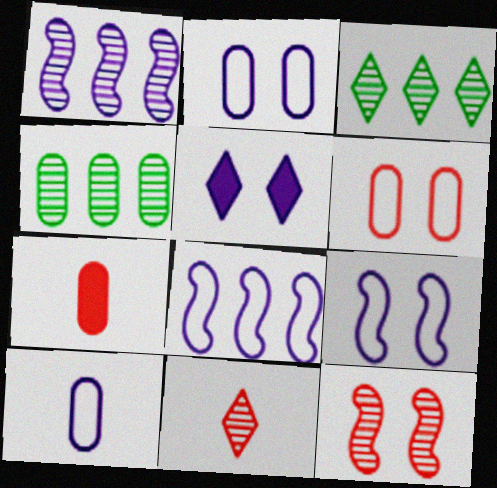[[1, 5, 10], 
[2, 4, 7], 
[3, 7, 9]]